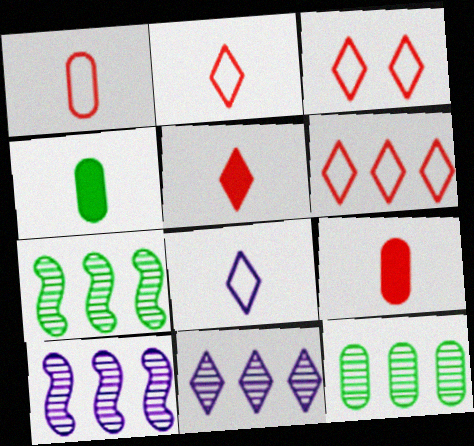[[2, 3, 6], 
[3, 4, 10]]